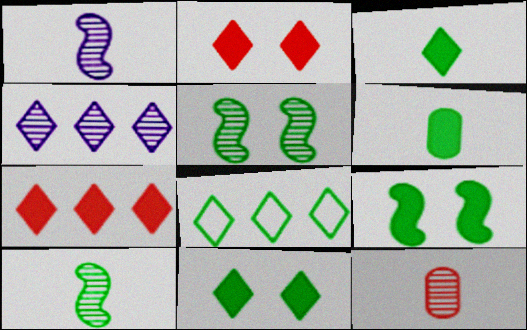[[4, 5, 12], 
[4, 7, 8], 
[5, 6, 8]]